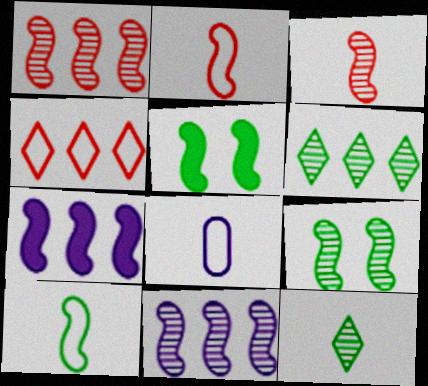[[2, 5, 11], 
[2, 7, 9], 
[3, 9, 11]]